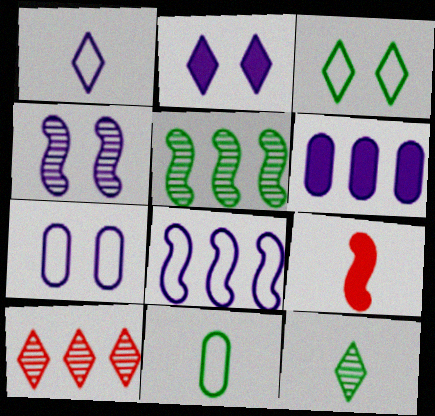[[1, 4, 6], 
[1, 7, 8], 
[2, 4, 7]]